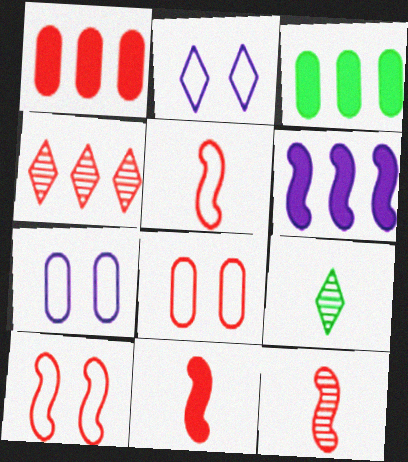[[2, 3, 12], 
[4, 8, 11], 
[5, 11, 12], 
[6, 8, 9]]